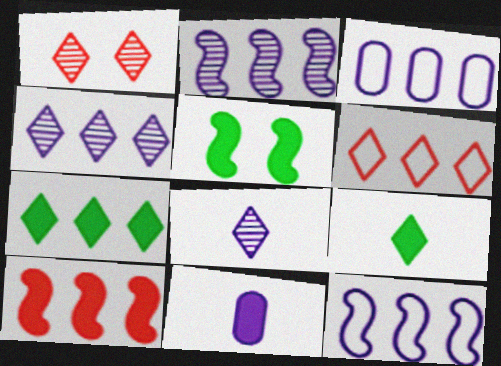[[4, 6, 7]]